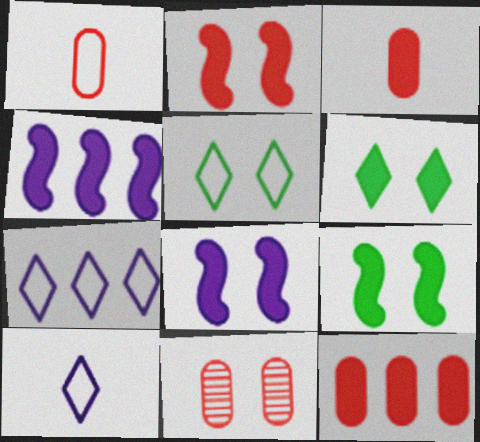[[1, 11, 12], 
[2, 8, 9], 
[3, 4, 6], 
[5, 8, 11]]